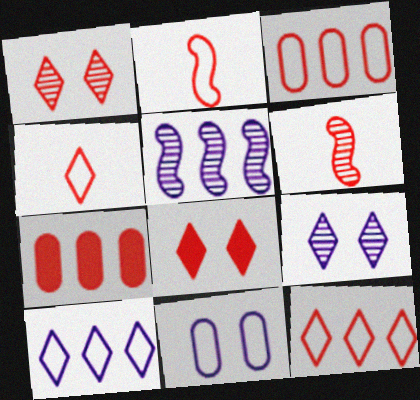[[1, 2, 7], 
[3, 6, 8]]